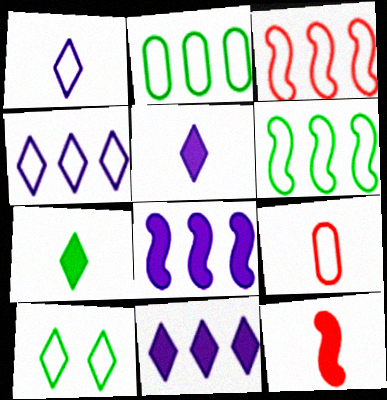[[2, 3, 4]]